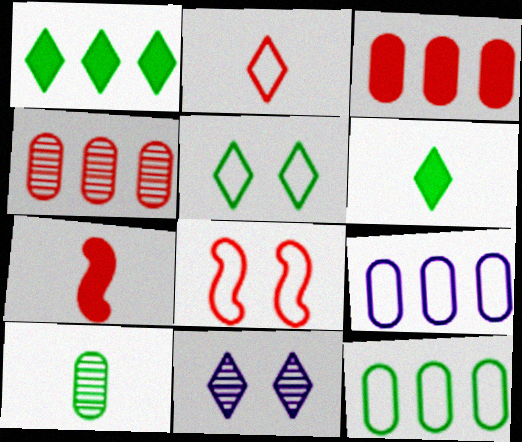[[1, 2, 11], 
[7, 11, 12]]